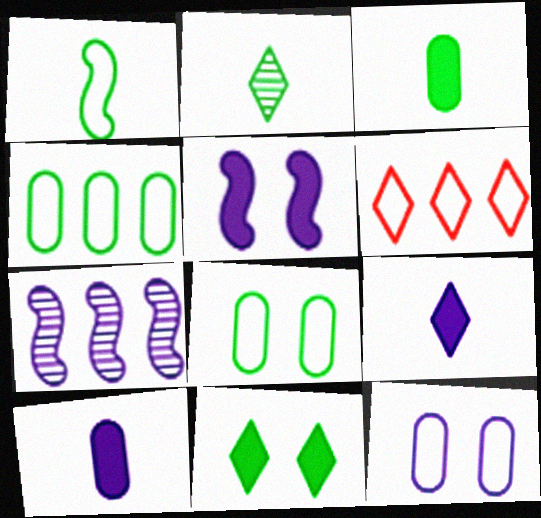[[1, 2, 3], 
[1, 6, 12], 
[7, 9, 12]]